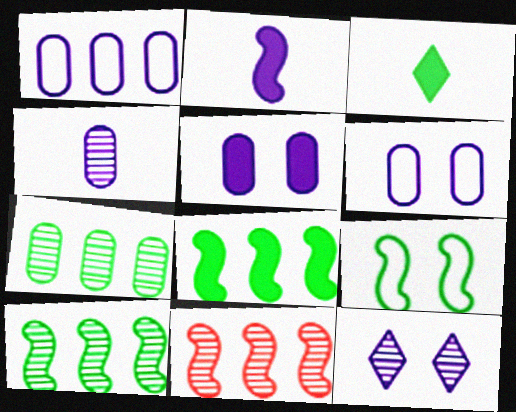[[1, 2, 12], 
[1, 4, 5], 
[2, 9, 11], 
[3, 6, 11], 
[3, 7, 9]]